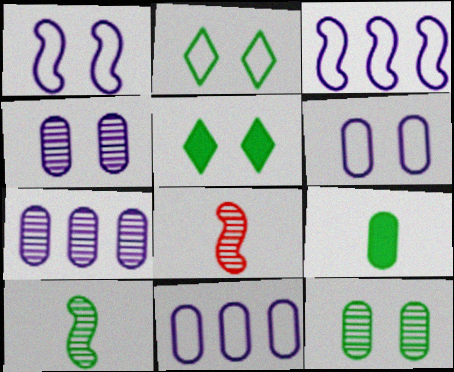[[5, 8, 11]]